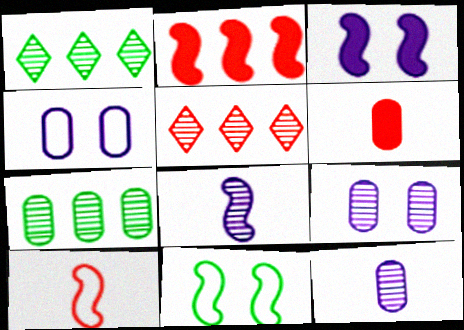[[2, 8, 11], 
[4, 6, 7]]